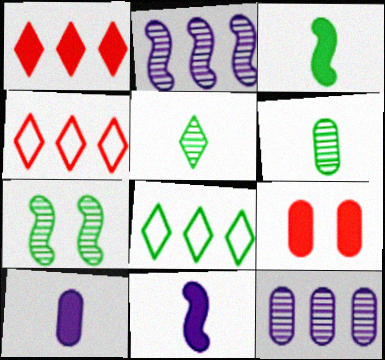[[4, 7, 10]]